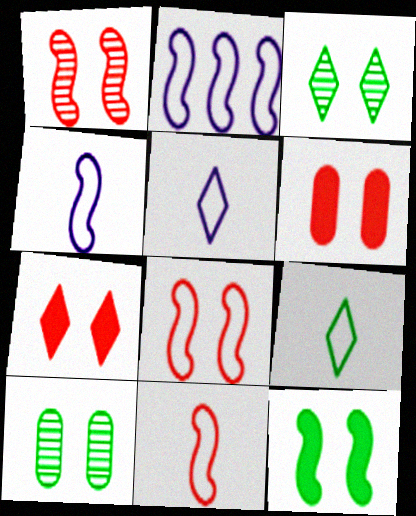[]